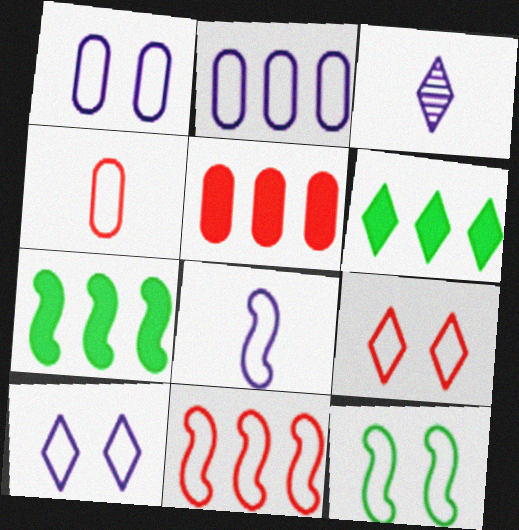[[1, 9, 12], 
[2, 8, 10], 
[3, 5, 12], 
[3, 6, 9], 
[4, 9, 11], 
[8, 11, 12]]